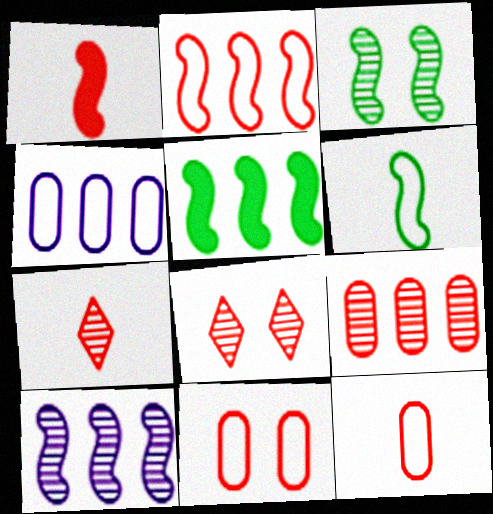[[1, 7, 12], 
[2, 5, 10], 
[3, 5, 6]]